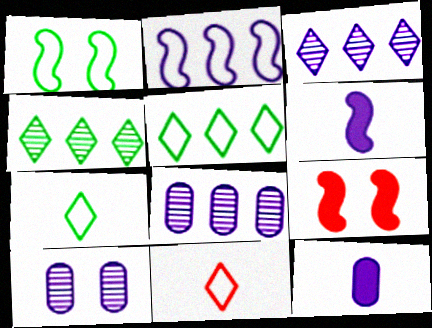[[7, 8, 9]]